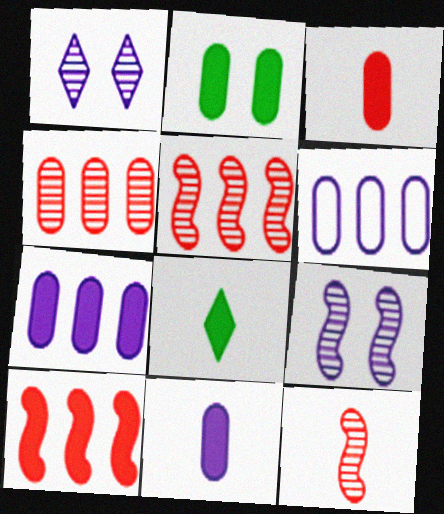[[2, 3, 7]]